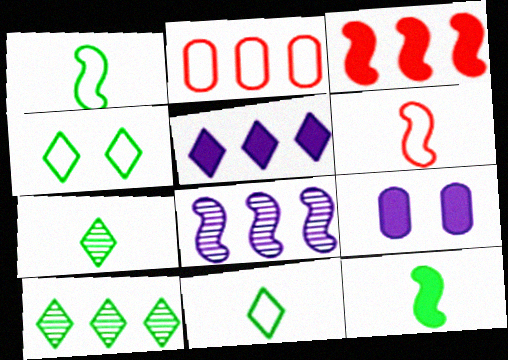[[6, 9, 10]]